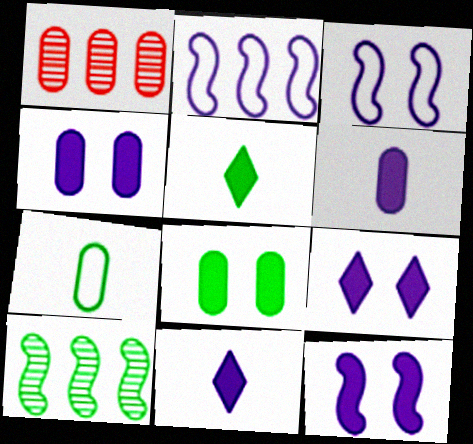[[1, 3, 5], 
[1, 4, 7], 
[4, 9, 12]]